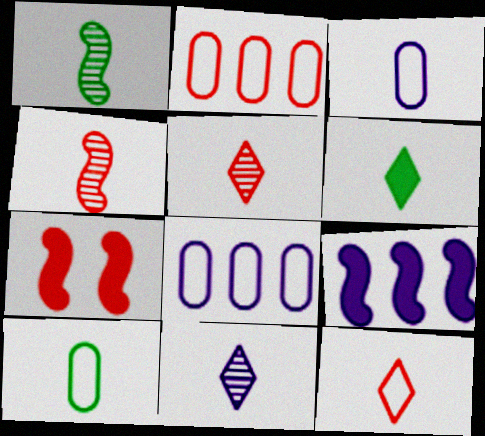[[1, 6, 10], 
[2, 5, 7], 
[3, 4, 6], 
[6, 11, 12]]